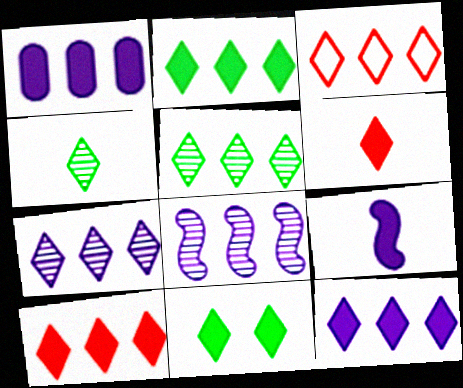[[2, 3, 7], 
[2, 10, 12], 
[3, 5, 12], 
[6, 11, 12]]